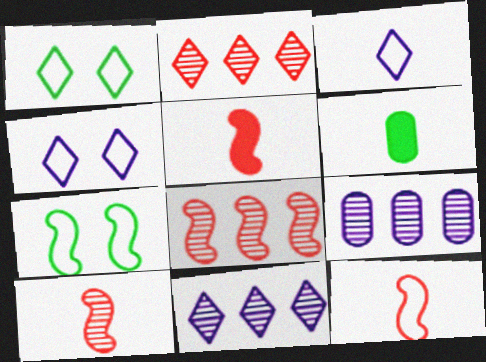[[1, 5, 9], 
[3, 6, 10], 
[4, 6, 8], 
[5, 10, 12]]